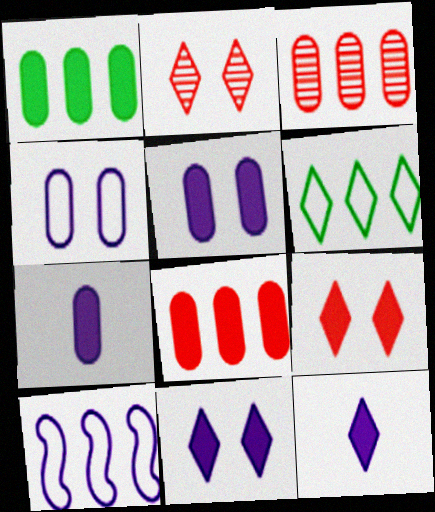[[2, 6, 12]]